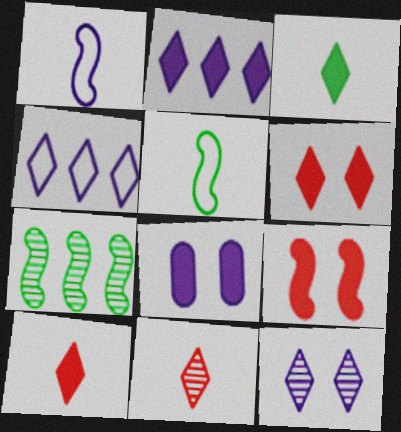[[1, 7, 9], 
[2, 3, 6]]